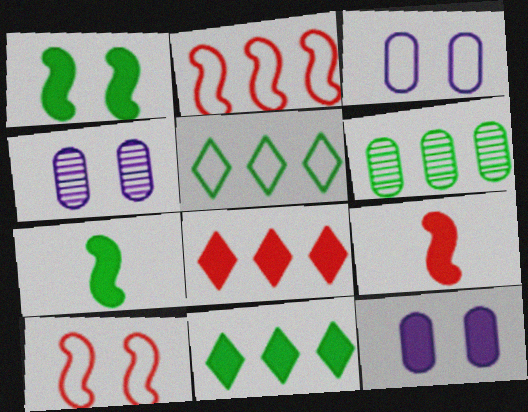[[3, 4, 12], 
[4, 5, 9], 
[7, 8, 12], 
[9, 11, 12]]